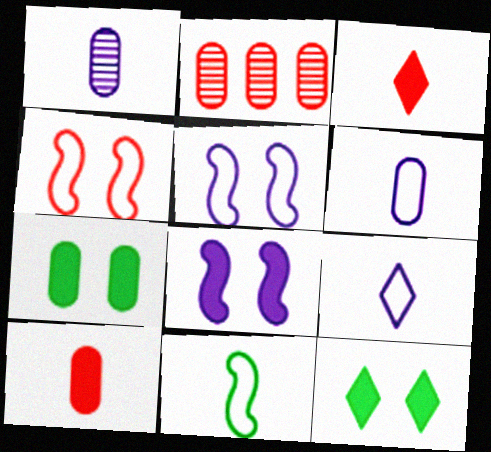[[1, 3, 11], 
[2, 3, 4], 
[2, 6, 7]]